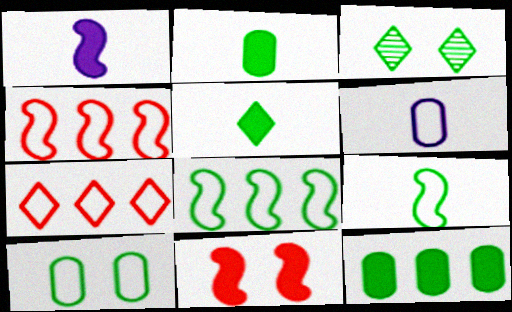[[2, 3, 8], 
[3, 9, 12]]